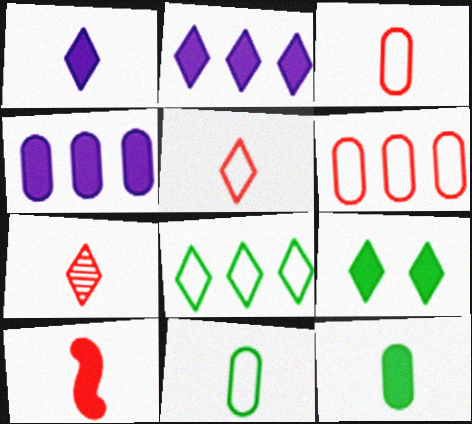[[1, 10, 12], 
[3, 7, 10], 
[4, 9, 10]]